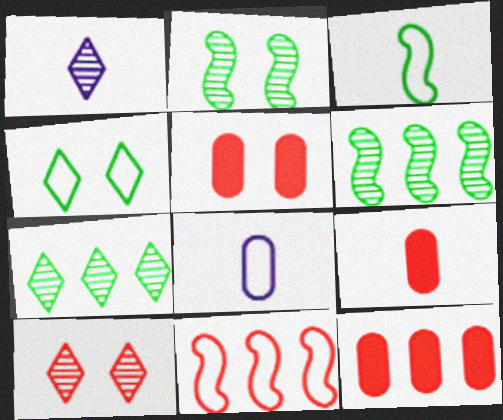[[1, 3, 9], 
[1, 7, 10], 
[4, 8, 11], 
[5, 9, 12], 
[9, 10, 11]]